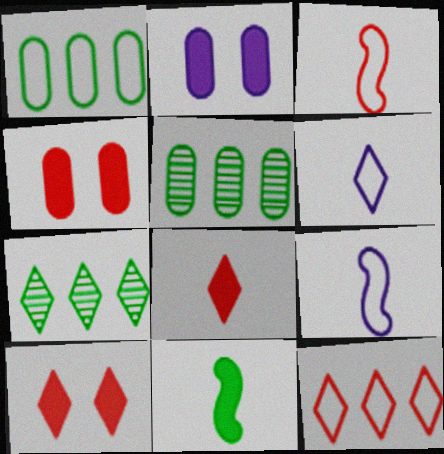[[2, 3, 7], 
[4, 7, 9], 
[5, 9, 10], 
[6, 7, 10]]